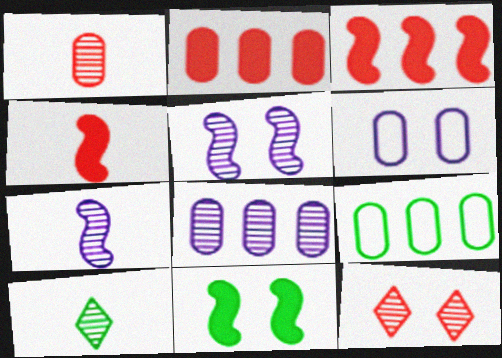[[1, 7, 10], 
[2, 8, 9], 
[3, 6, 10], 
[6, 11, 12], 
[9, 10, 11]]